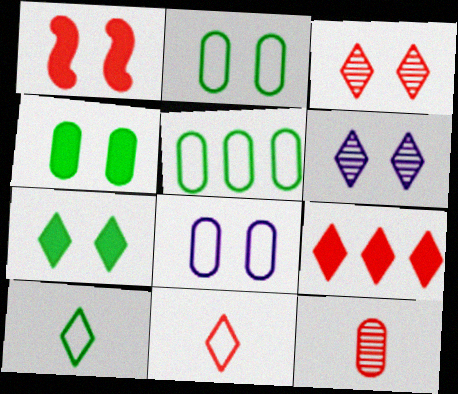[[1, 2, 6], 
[3, 9, 11], 
[6, 9, 10]]